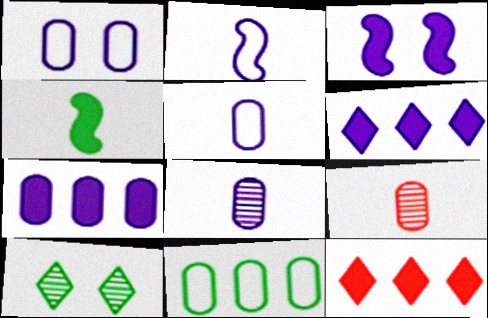[[1, 7, 8], 
[4, 10, 11]]